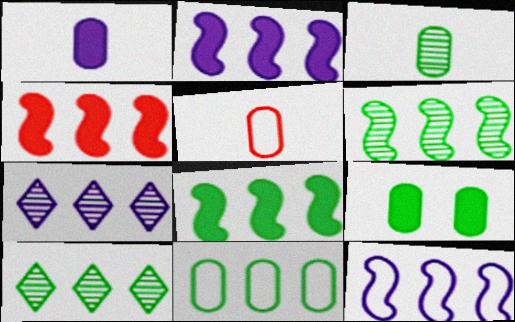[[1, 3, 5], 
[2, 4, 8], 
[3, 9, 11], 
[4, 6, 12], 
[4, 7, 11], 
[8, 10, 11]]